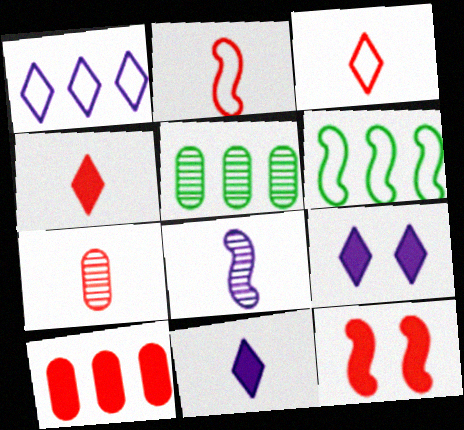[[2, 4, 7], 
[2, 5, 9], 
[4, 10, 12], 
[6, 7, 9], 
[6, 8, 12]]